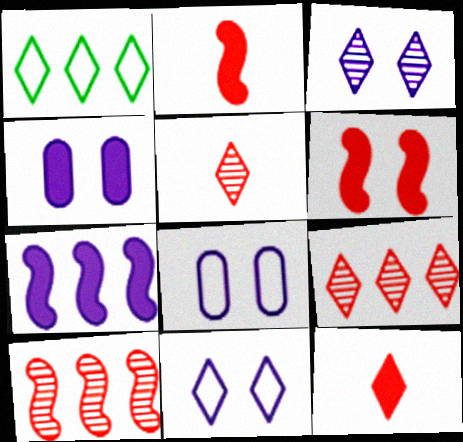[[1, 3, 12]]